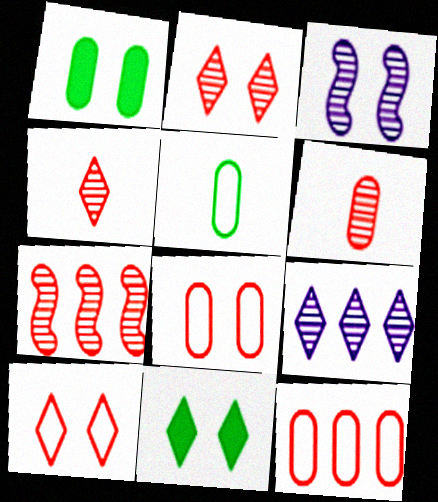[[1, 3, 10], 
[2, 6, 7], 
[3, 8, 11]]